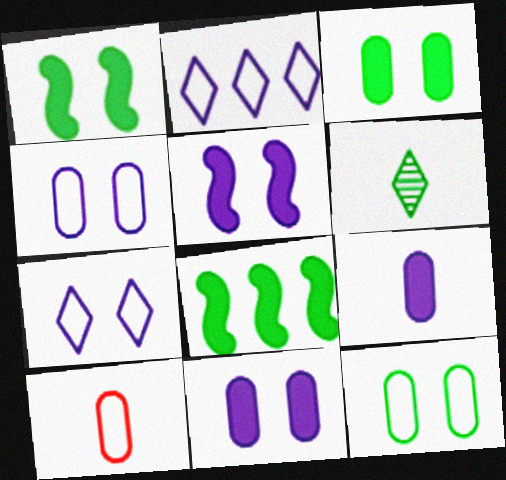[[6, 8, 12]]